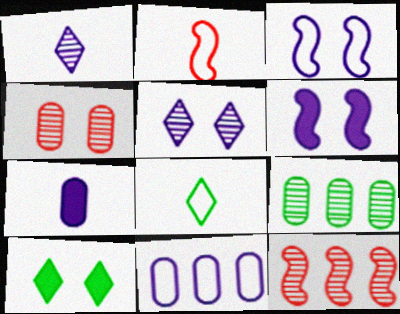[[1, 6, 11], 
[3, 4, 10]]